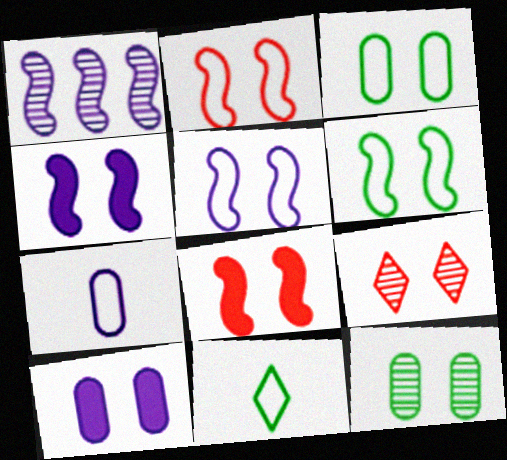[[2, 5, 6], 
[3, 4, 9], 
[6, 9, 10]]